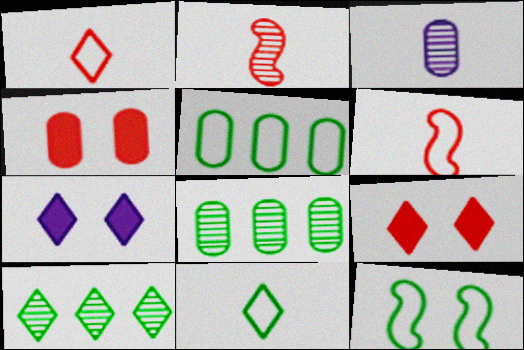[[1, 7, 10], 
[2, 5, 7], 
[3, 4, 5], 
[5, 11, 12], 
[6, 7, 8]]